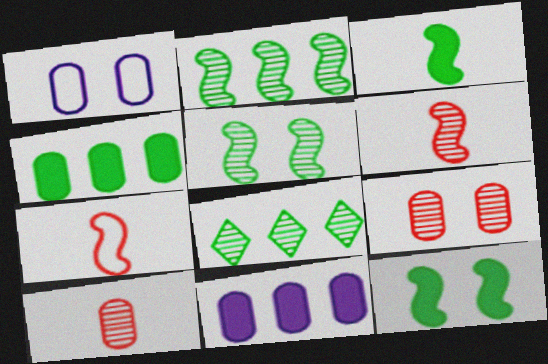[[1, 4, 10]]